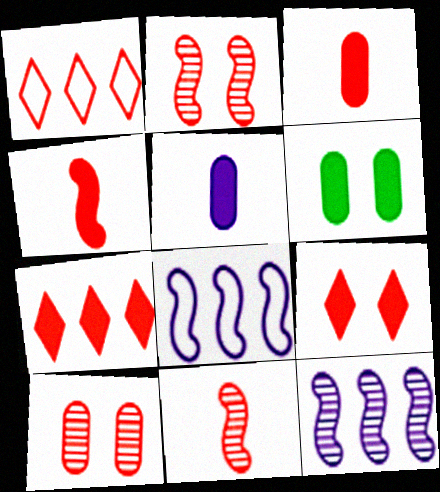[[1, 2, 3], 
[1, 4, 10]]